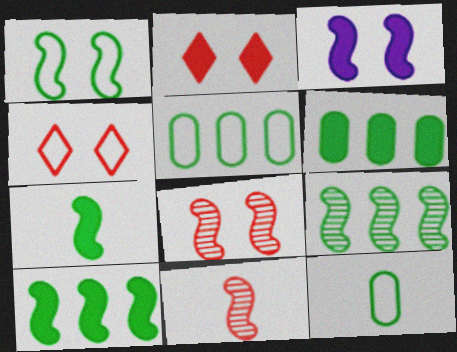[[1, 3, 8], 
[1, 7, 9]]